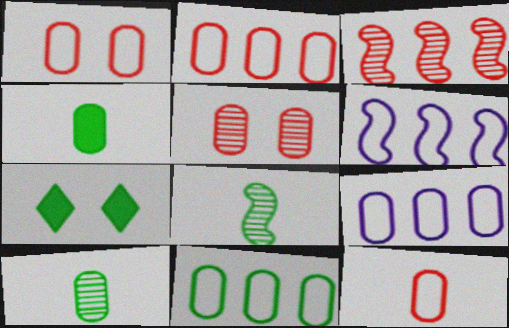[[1, 2, 12], 
[2, 9, 11], 
[4, 5, 9], 
[7, 8, 11]]